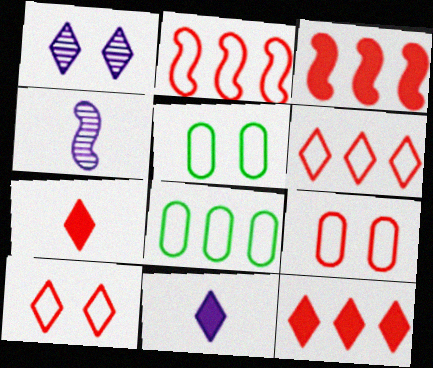[[4, 5, 12]]